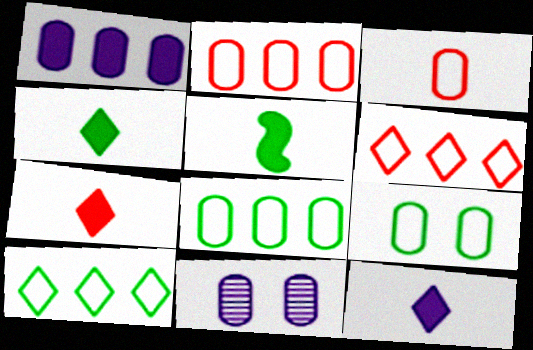[[4, 7, 12], 
[5, 6, 11]]